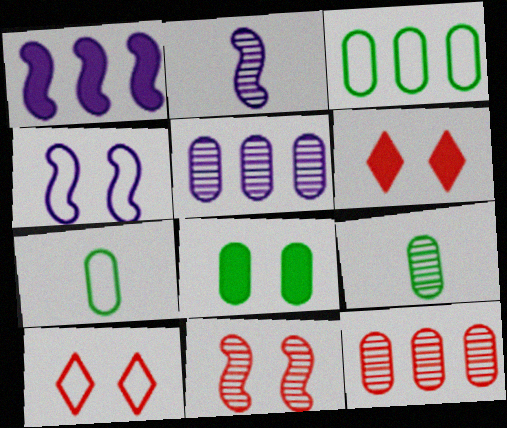[[1, 2, 4], 
[1, 9, 10], 
[2, 3, 6], 
[3, 8, 9]]